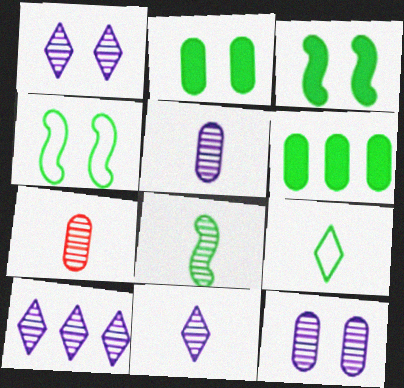[[1, 10, 11], 
[7, 8, 11]]